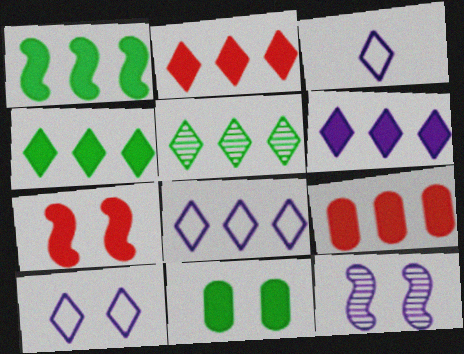[[1, 6, 9], 
[2, 4, 6], 
[2, 5, 8], 
[3, 8, 10]]